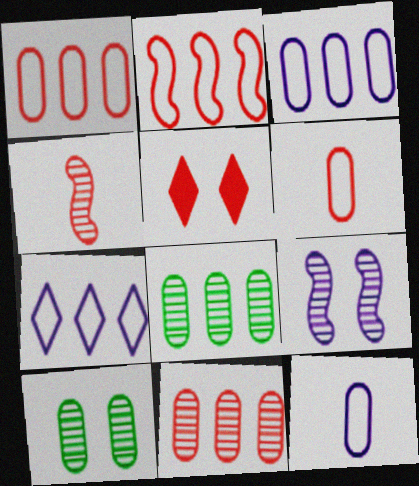[[1, 4, 5]]